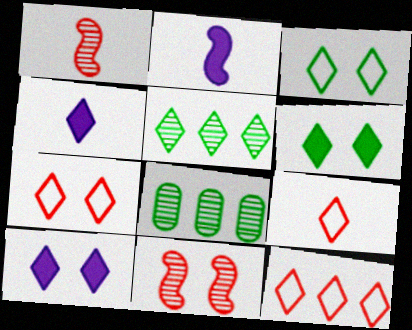[[2, 7, 8], 
[4, 5, 7], 
[5, 9, 10], 
[7, 9, 12]]